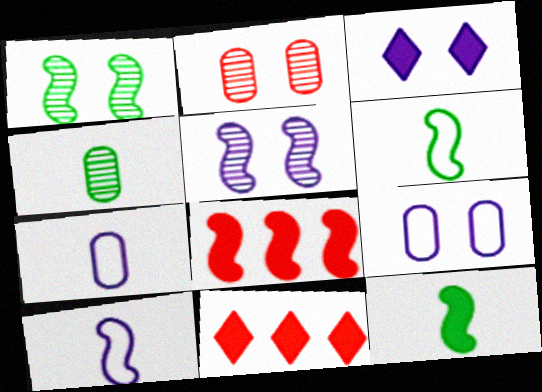[[1, 7, 11], 
[1, 8, 10], 
[3, 5, 9], 
[5, 6, 8]]